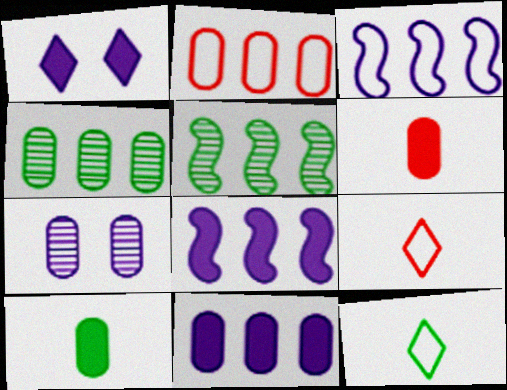[[2, 4, 11], 
[2, 7, 10]]